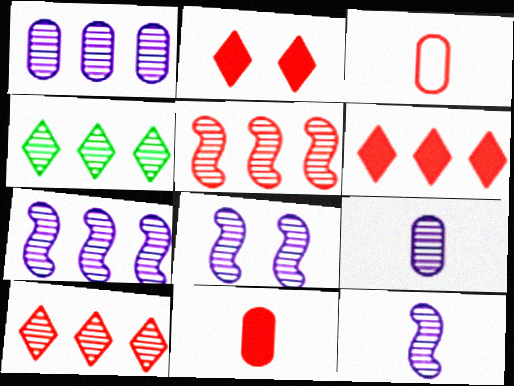[[1, 4, 5], 
[2, 3, 5], 
[7, 8, 12]]